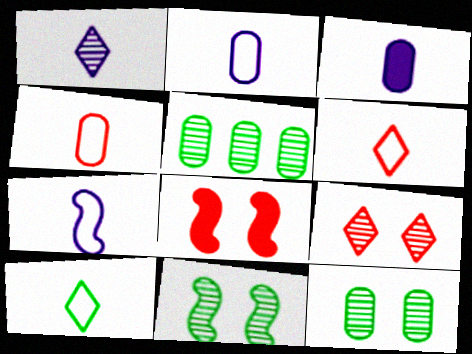[[1, 3, 7], 
[4, 7, 10]]